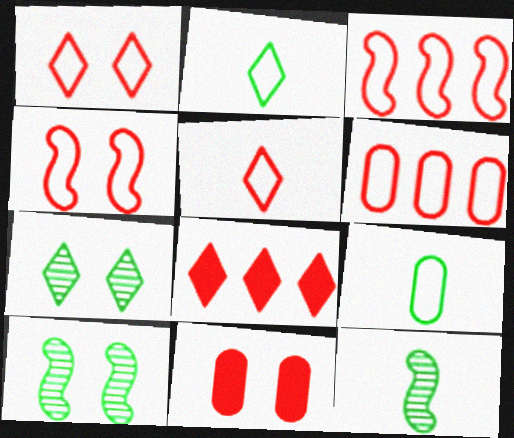[[4, 5, 6]]